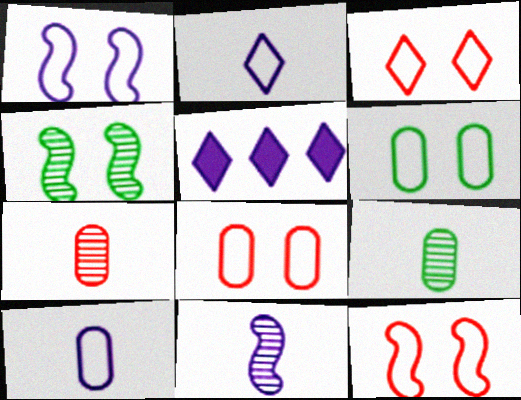[[1, 3, 6], 
[3, 8, 12], 
[5, 9, 12]]